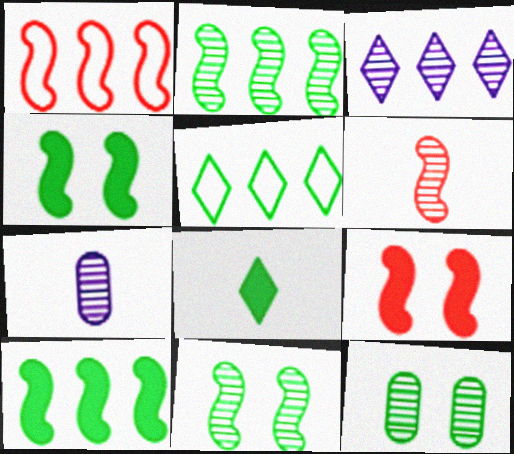[[1, 6, 9], 
[3, 6, 12], 
[5, 7, 9]]